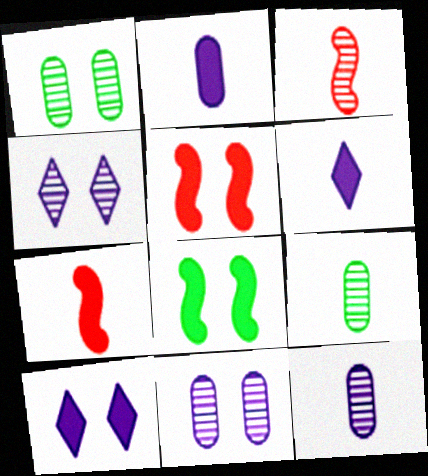[]